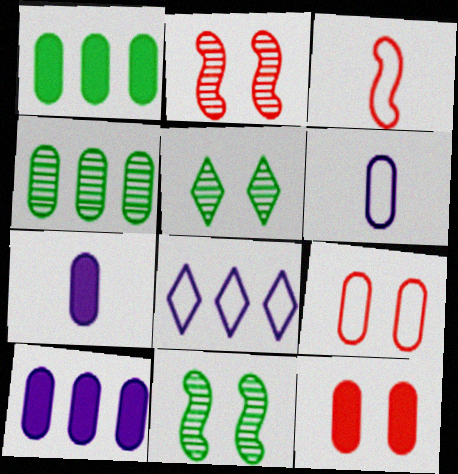[[1, 7, 12], 
[3, 5, 10], 
[4, 6, 12], 
[4, 7, 9]]